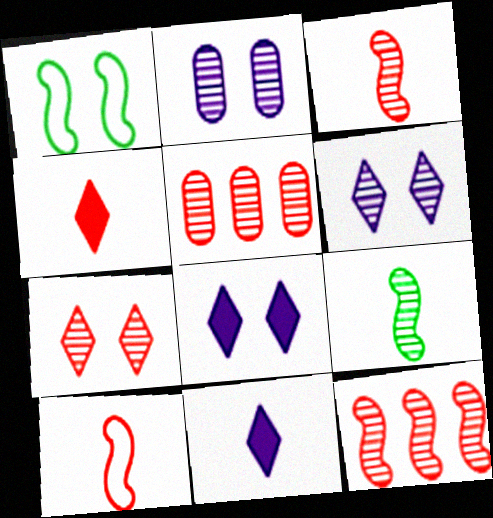[[1, 5, 11], 
[3, 5, 7], 
[5, 6, 9]]